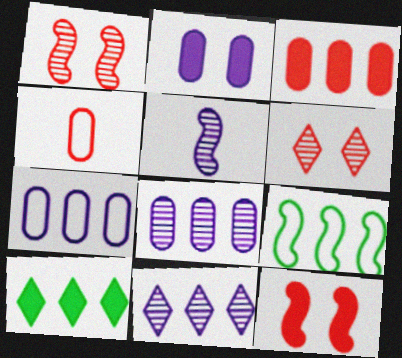[[3, 9, 11], 
[5, 9, 12]]